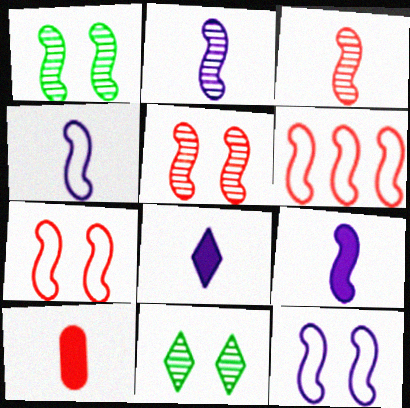[[1, 6, 9], 
[2, 4, 9]]